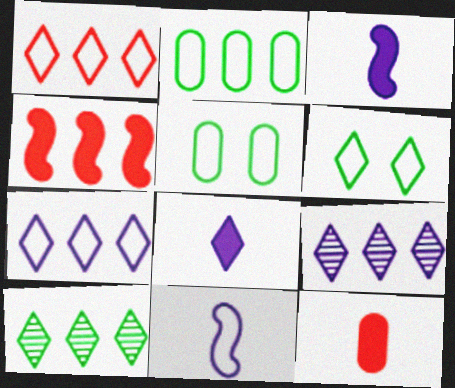[[1, 5, 11], 
[2, 4, 9]]